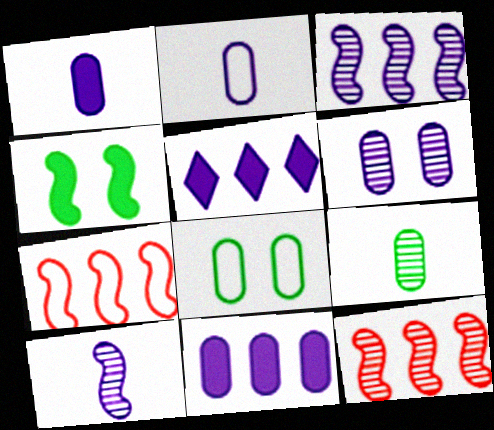[[2, 6, 11], 
[4, 7, 10]]